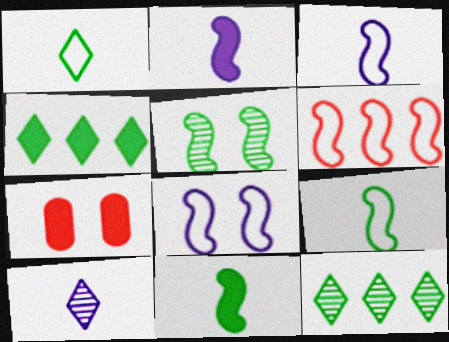[[2, 4, 7], 
[2, 5, 6], 
[3, 7, 12], 
[6, 8, 9]]